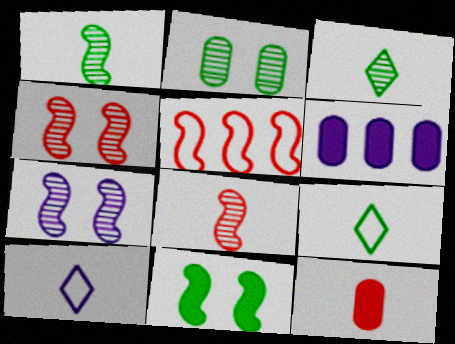[[1, 10, 12], 
[4, 6, 9], 
[6, 7, 10]]